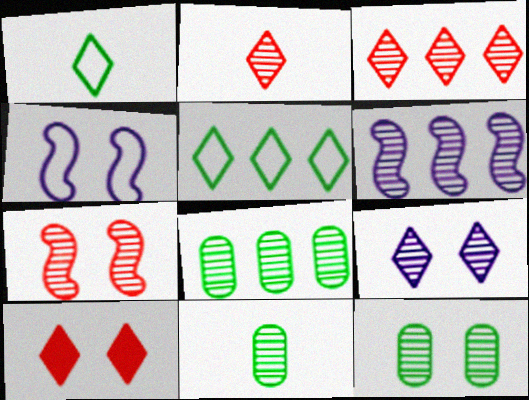[[2, 6, 12], 
[3, 6, 8], 
[4, 10, 12], 
[7, 9, 12], 
[8, 11, 12]]